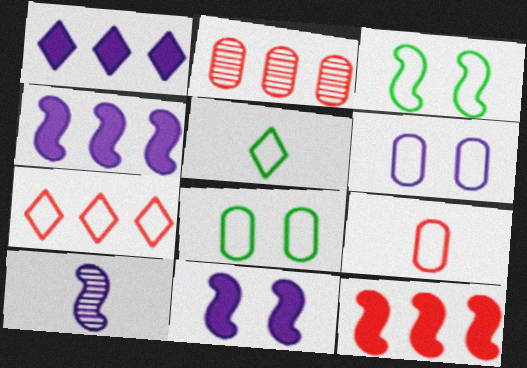[[1, 6, 10], 
[2, 5, 11], 
[2, 7, 12], 
[3, 10, 12]]